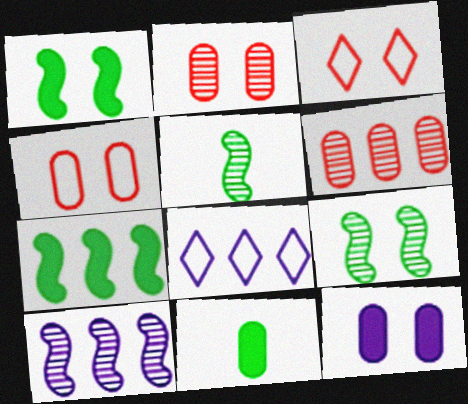[[3, 9, 12], 
[3, 10, 11], 
[6, 7, 8]]